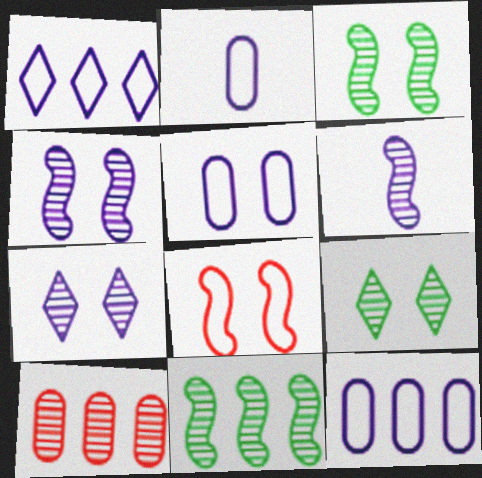[[2, 5, 12], 
[6, 9, 10]]